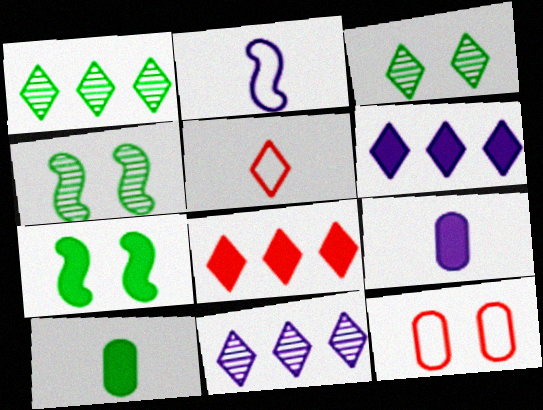[[3, 5, 6], 
[7, 8, 9]]